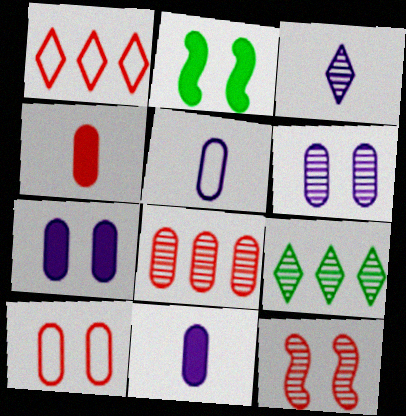[[1, 4, 12], 
[4, 8, 10]]